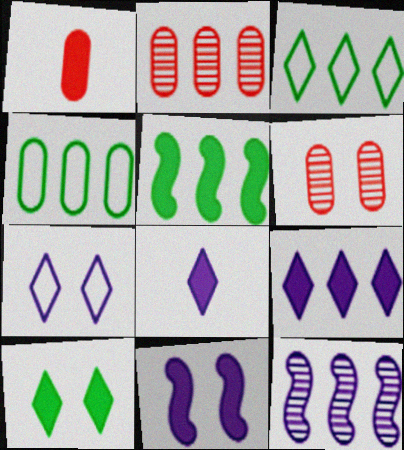[]